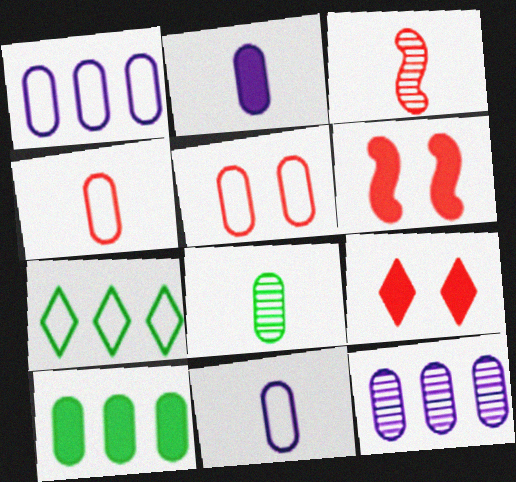[[2, 4, 8]]